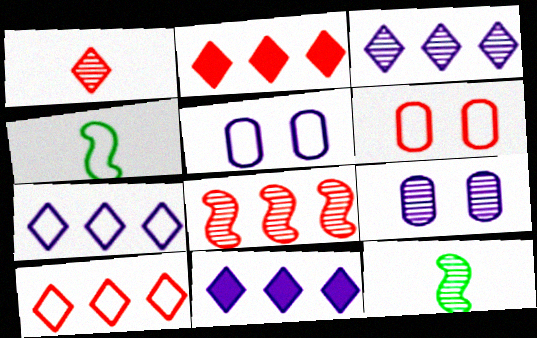[[2, 4, 9], 
[2, 5, 12], 
[3, 7, 11], 
[4, 5, 10], 
[4, 6, 7], 
[6, 11, 12]]